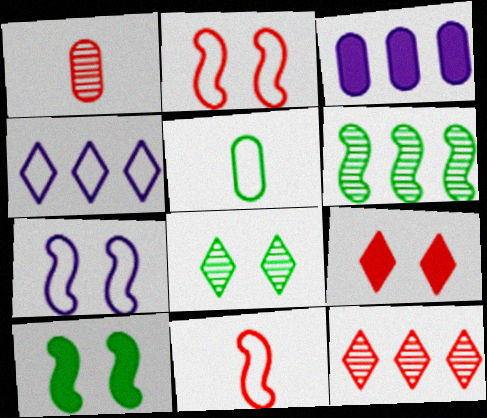[[1, 4, 10], 
[2, 4, 5], 
[3, 8, 11]]